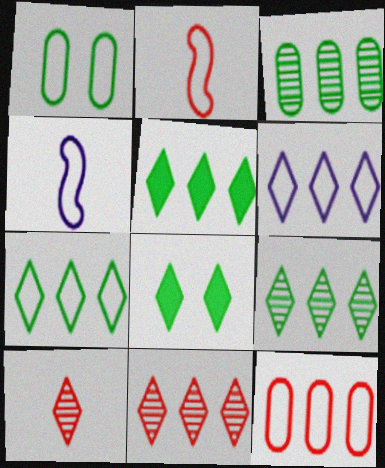[[1, 2, 6], 
[5, 6, 11], 
[5, 7, 9], 
[6, 8, 10]]